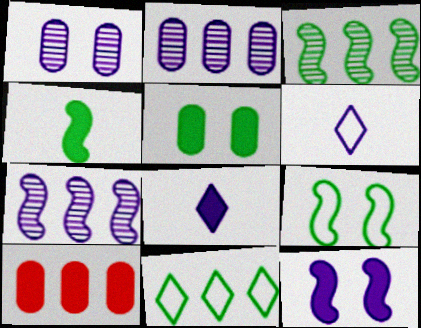[[2, 6, 12], 
[3, 4, 9], 
[7, 10, 11]]